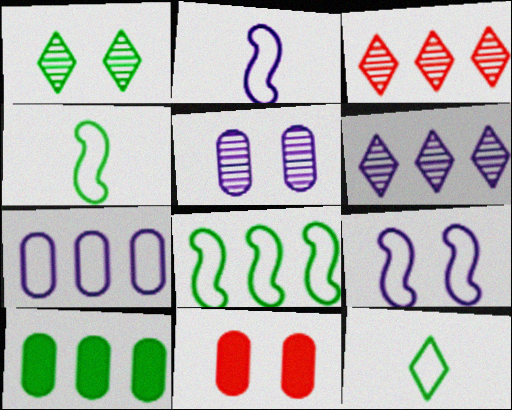[[1, 4, 10], 
[1, 9, 11], 
[4, 6, 11]]